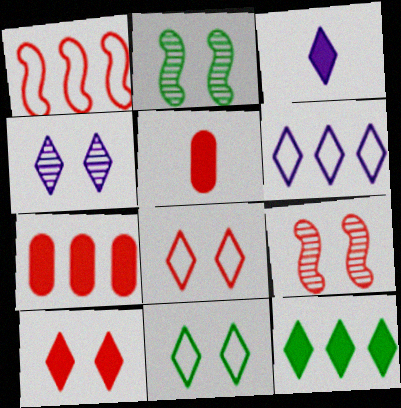[[2, 5, 6], 
[3, 4, 6], 
[3, 10, 12], 
[4, 10, 11]]